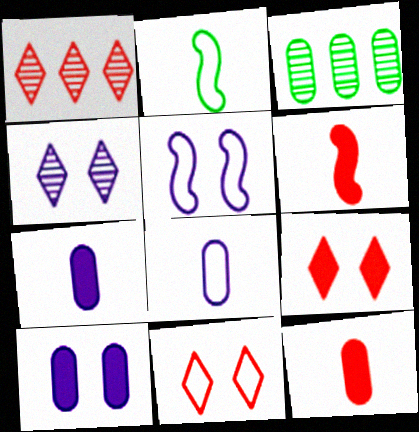[[1, 2, 10], 
[4, 5, 10]]